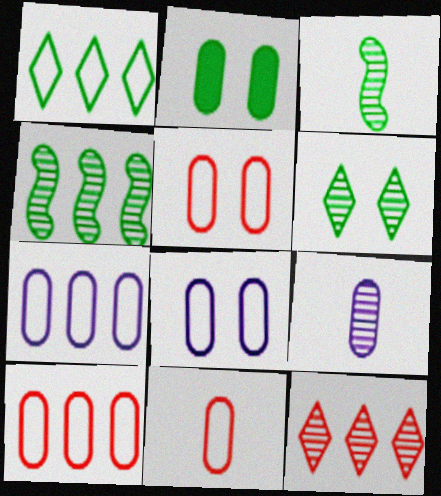[[1, 2, 3], 
[2, 9, 10], 
[5, 10, 11]]